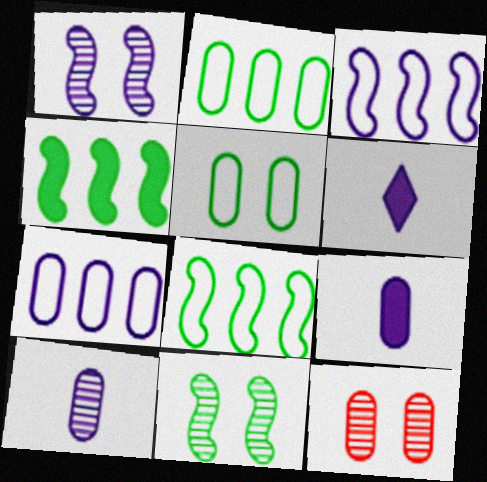[[1, 6, 7], 
[2, 9, 12], 
[6, 8, 12]]